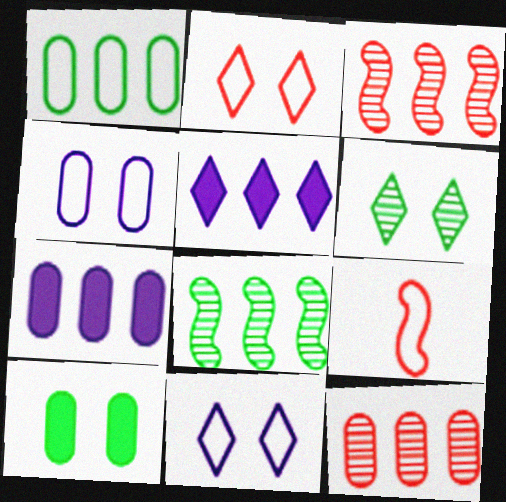[[1, 3, 5], 
[1, 7, 12], 
[1, 9, 11], 
[6, 7, 9]]